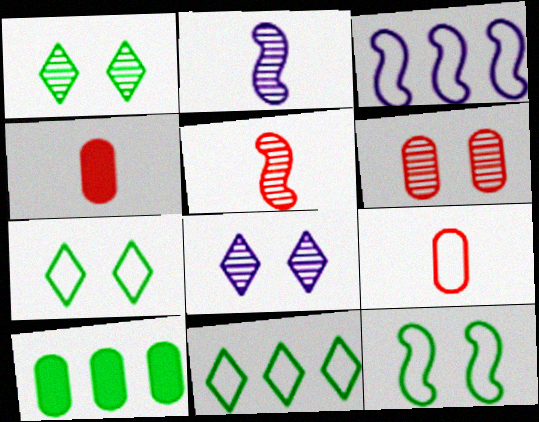[[1, 3, 4], 
[3, 7, 9]]